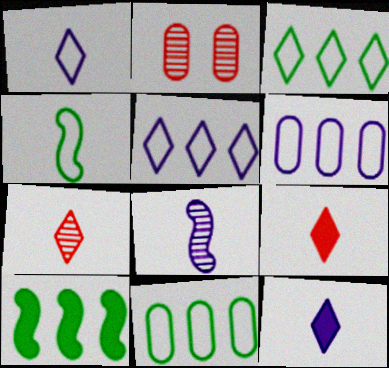[[1, 2, 10]]